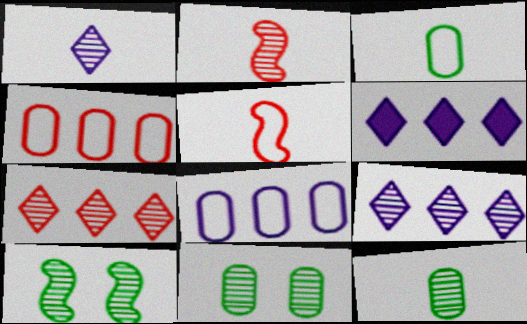[[1, 2, 12], 
[2, 9, 11], 
[5, 6, 11]]